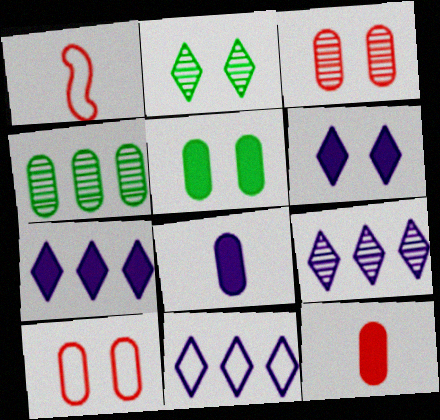[[1, 4, 6], 
[1, 5, 9], 
[4, 8, 10], 
[7, 9, 11]]